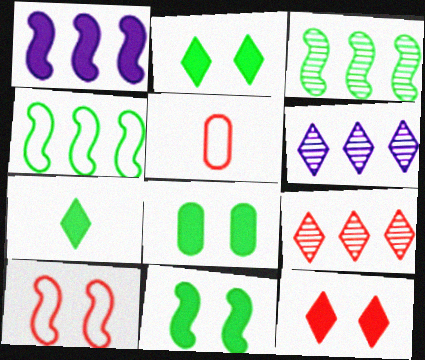[[2, 8, 11], 
[5, 6, 11]]